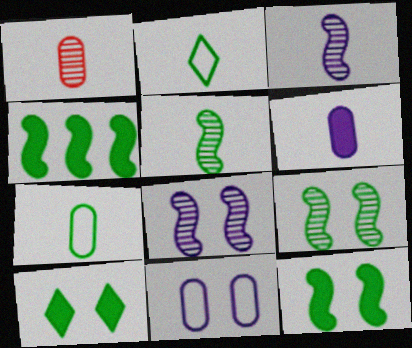[[1, 6, 7]]